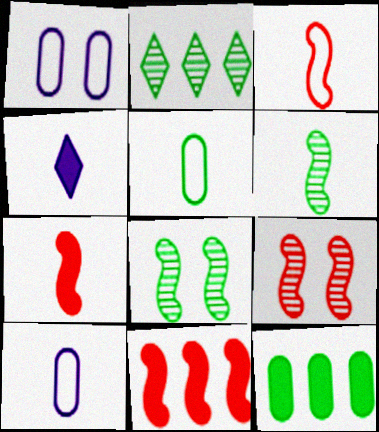[[1, 2, 7], 
[3, 9, 11]]